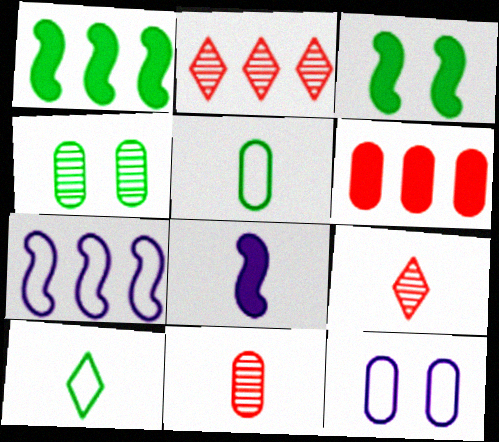[[1, 4, 10], 
[1, 9, 12], 
[5, 8, 9], 
[8, 10, 11]]